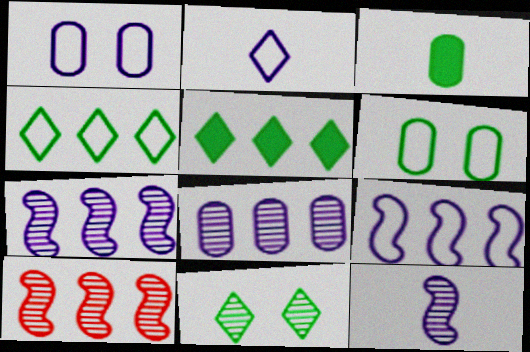[[1, 2, 9]]